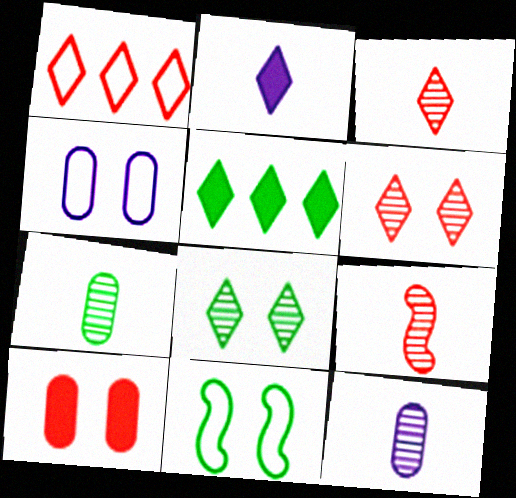[[1, 2, 8], 
[1, 9, 10], 
[4, 5, 9], 
[5, 7, 11]]